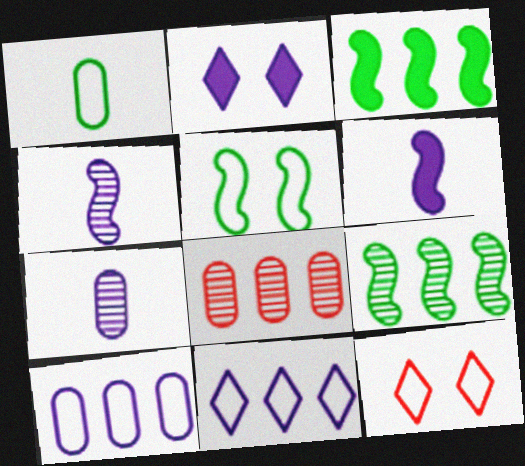[[2, 4, 10], 
[3, 7, 12], 
[3, 8, 11]]